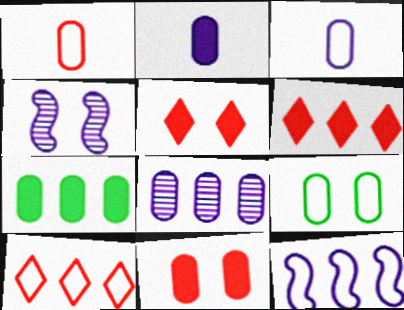[[2, 7, 11], 
[4, 5, 9]]